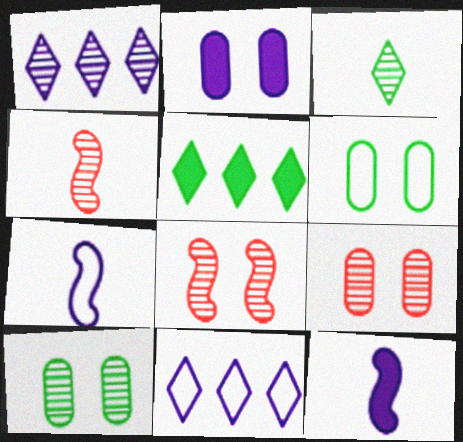[[1, 2, 7], 
[1, 4, 10], 
[2, 6, 9], 
[5, 7, 9]]